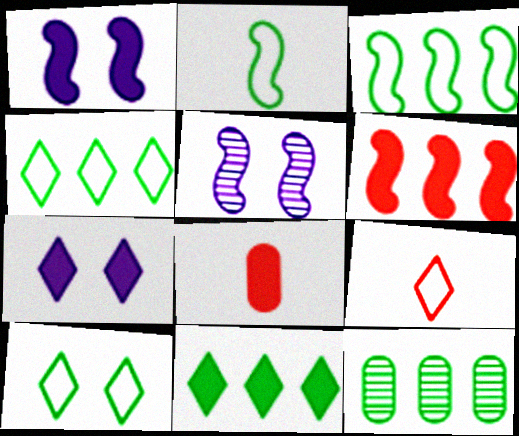[[1, 8, 11], 
[1, 9, 12], 
[2, 5, 6], 
[3, 11, 12], 
[4, 5, 8]]